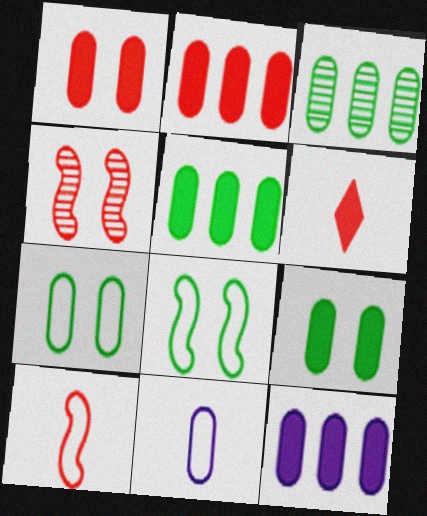[[1, 3, 11], 
[2, 5, 12]]